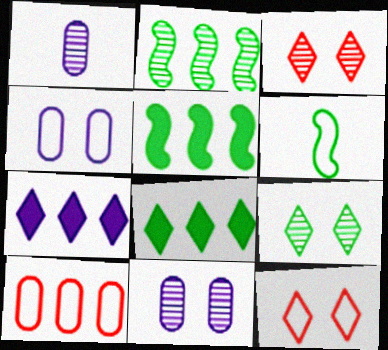[[1, 2, 3], 
[1, 5, 12], 
[2, 7, 10]]